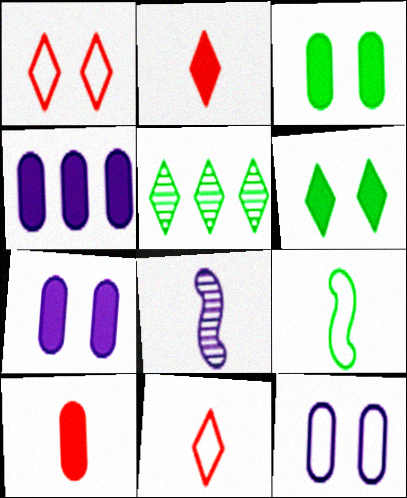[[3, 4, 10], 
[3, 5, 9]]